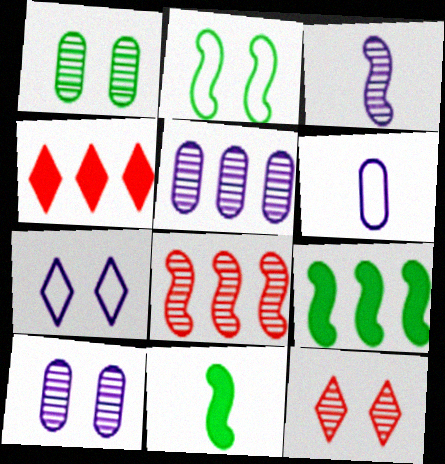[[6, 9, 12]]